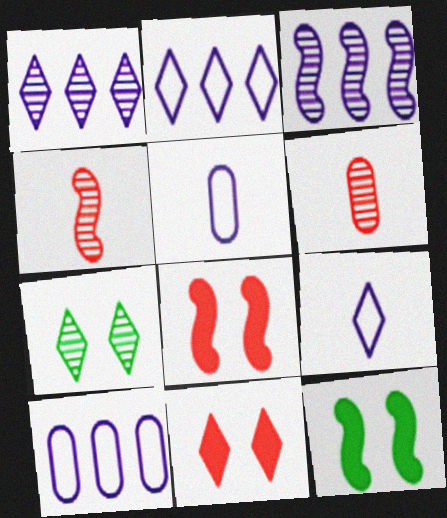[[2, 6, 12], 
[3, 6, 7]]